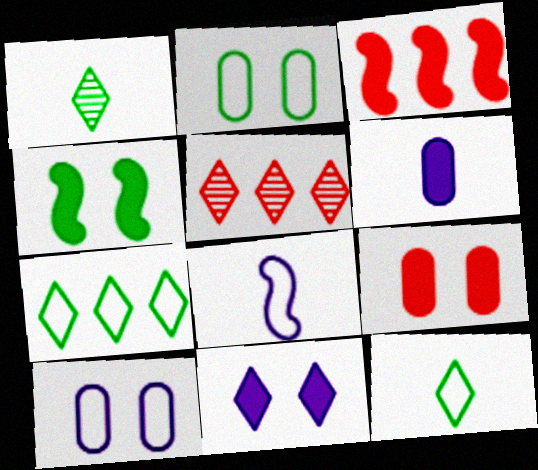[[1, 3, 10], 
[4, 9, 11], 
[5, 11, 12]]